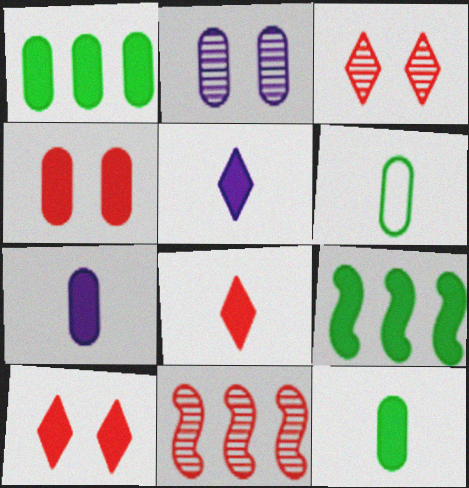[[1, 4, 7], 
[4, 5, 9], 
[7, 9, 10]]